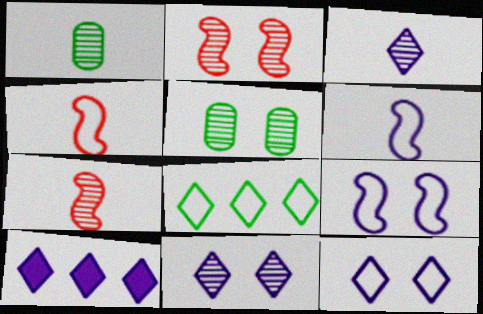[[1, 3, 7], 
[2, 5, 11], 
[3, 10, 12], 
[4, 5, 10]]